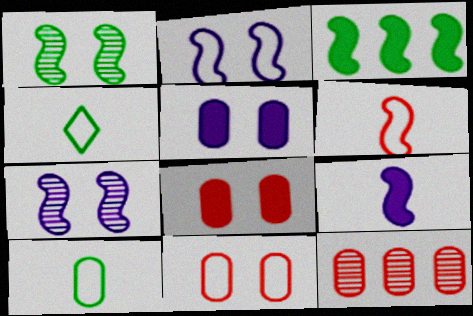[[3, 6, 7], 
[5, 10, 12]]